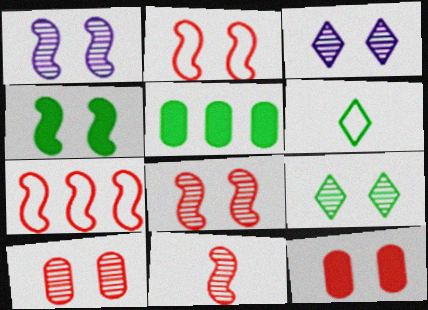[[1, 2, 4], 
[1, 9, 10]]